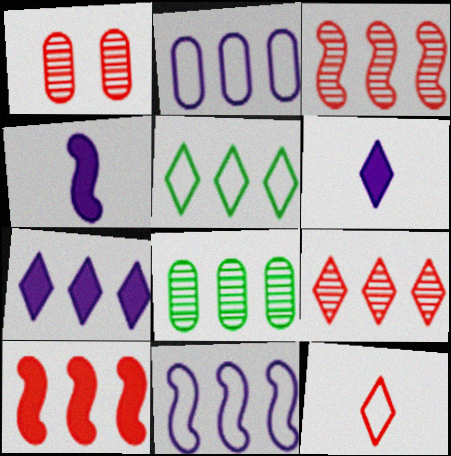[[1, 4, 5], 
[1, 10, 12], 
[5, 7, 9]]